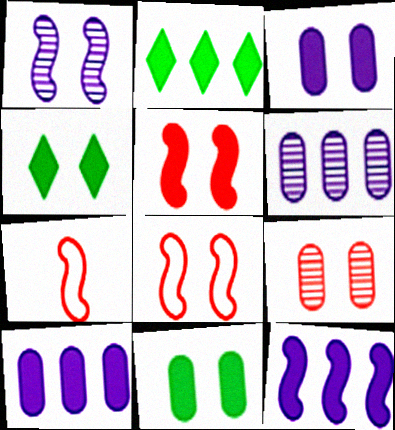[[3, 4, 5], 
[4, 6, 7]]